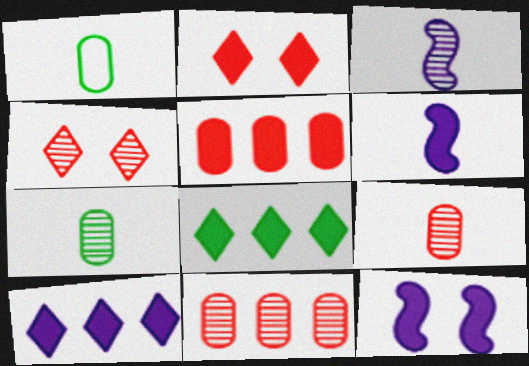[]